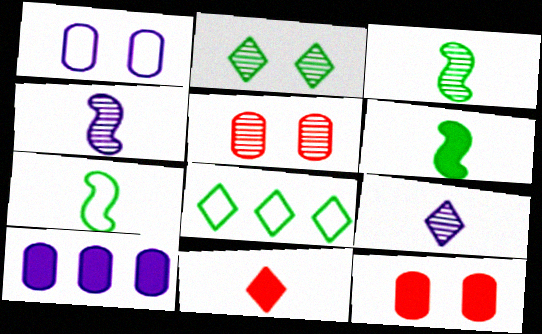[[3, 6, 7], 
[4, 8, 12]]